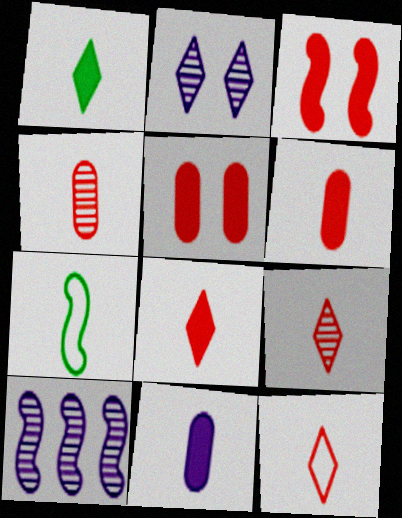[[3, 7, 10], 
[7, 9, 11], 
[8, 9, 12]]